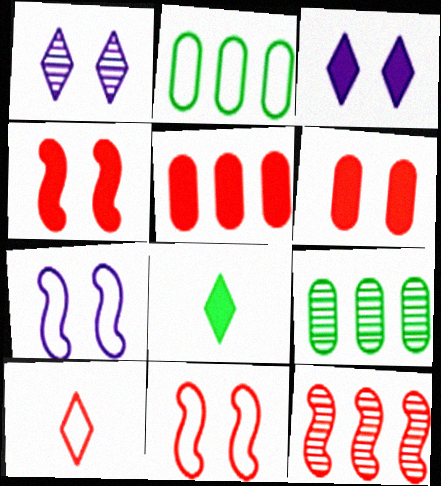[[2, 7, 10], 
[6, 10, 12]]